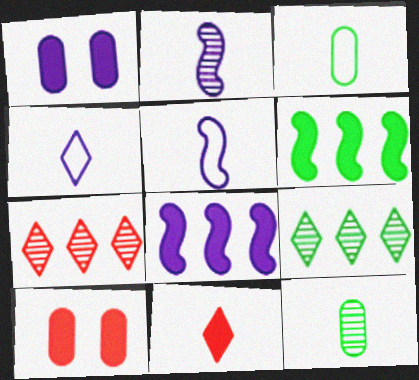[[1, 6, 11], 
[2, 3, 11], 
[5, 9, 10], 
[5, 11, 12]]